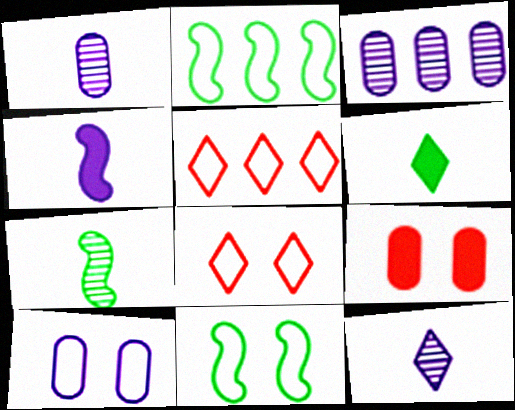[[2, 9, 12], 
[8, 10, 11]]